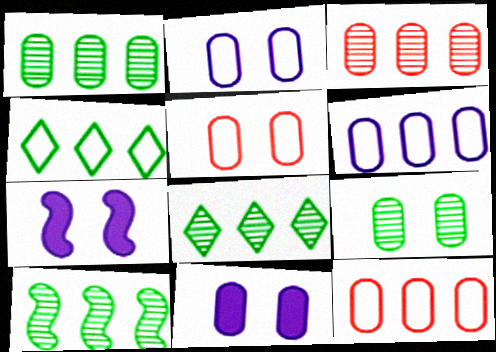[[1, 8, 10], 
[5, 9, 11]]